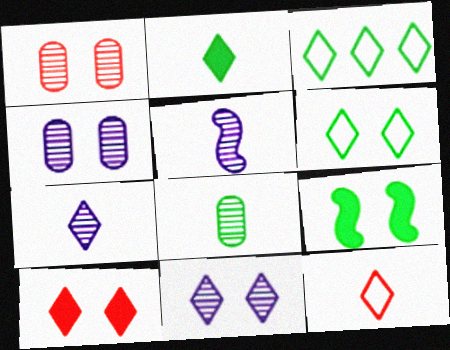[[2, 7, 12], 
[3, 7, 10], 
[3, 8, 9], 
[6, 10, 11]]